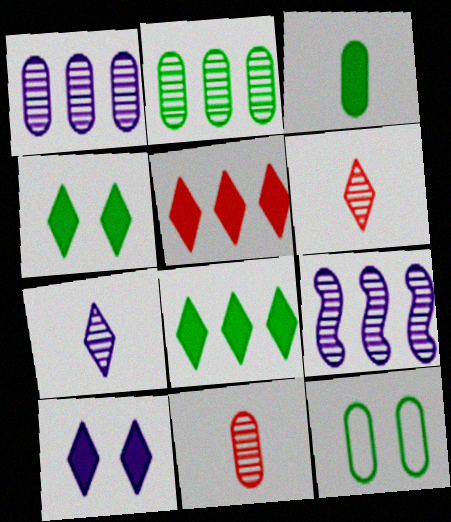[[2, 3, 12]]